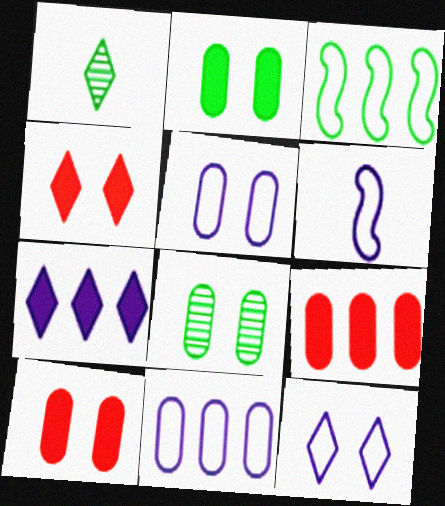[[1, 2, 3], 
[5, 8, 10], 
[6, 11, 12]]